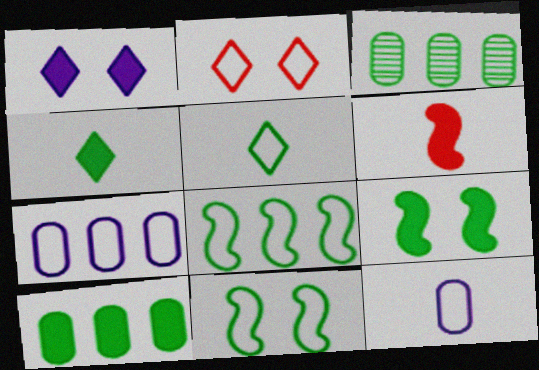[[1, 6, 10], 
[2, 8, 12], 
[3, 4, 11], 
[3, 5, 9], 
[4, 9, 10]]